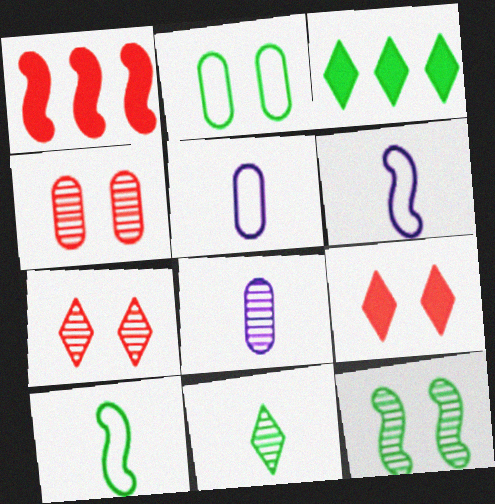[[1, 6, 12], 
[3, 4, 6]]